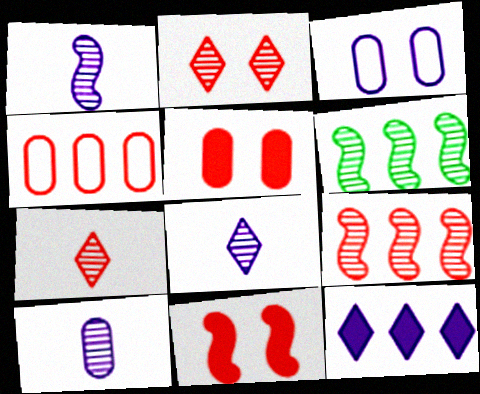[[1, 3, 12], 
[1, 8, 10], 
[2, 6, 10], 
[4, 6, 12], 
[4, 7, 11]]